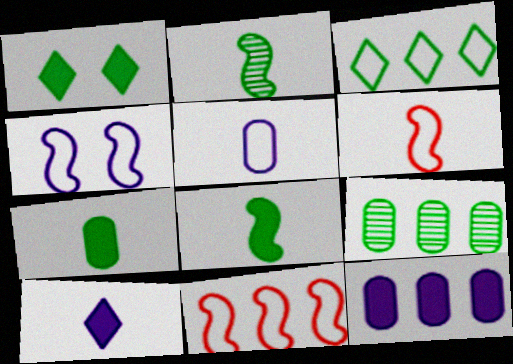[]